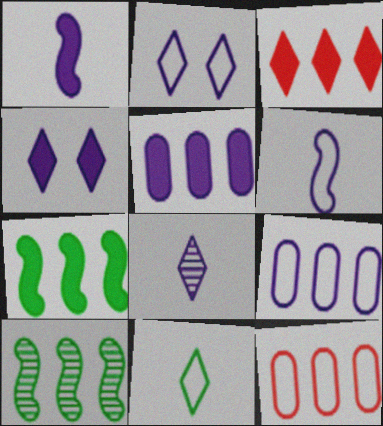[[1, 4, 5], 
[2, 6, 9], 
[3, 5, 7], 
[3, 9, 10]]